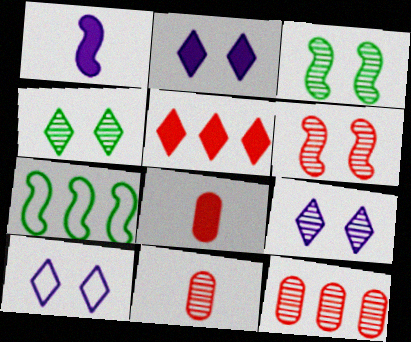[[1, 6, 7], 
[2, 7, 11], 
[2, 9, 10], 
[7, 8, 9]]